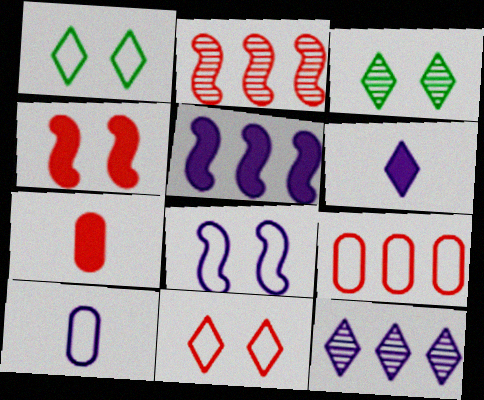[[2, 7, 11]]